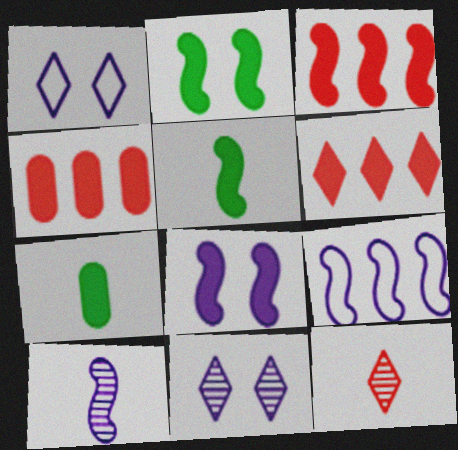[[3, 4, 6], 
[3, 5, 8], 
[6, 7, 8], 
[8, 9, 10]]